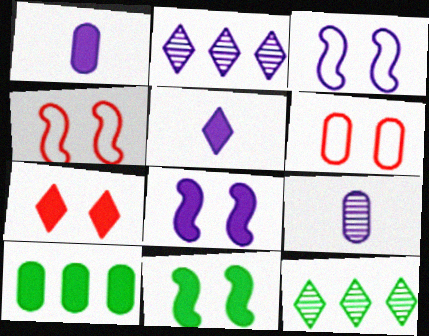[[1, 2, 3], 
[1, 4, 12], 
[6, 9, 10]]